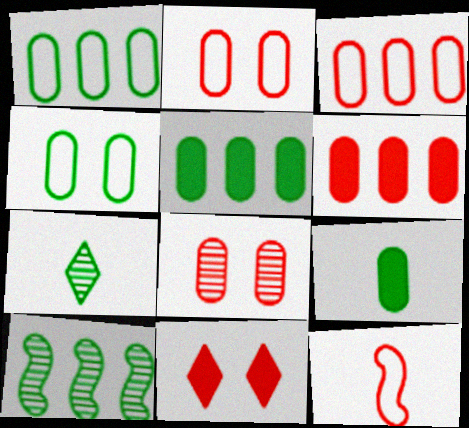[]